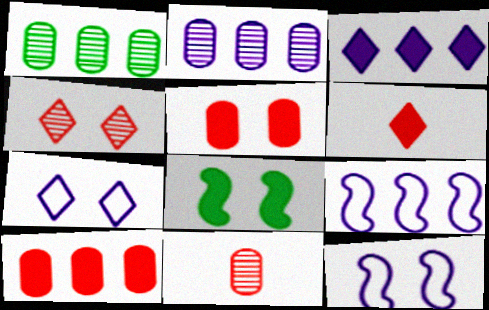[[1, 6, 12], 
[2, 3, 9]]